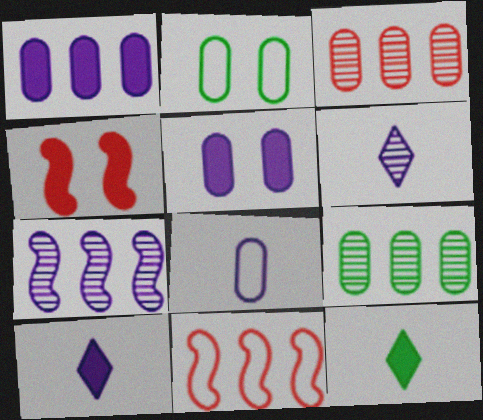[[1, 4, 12]]